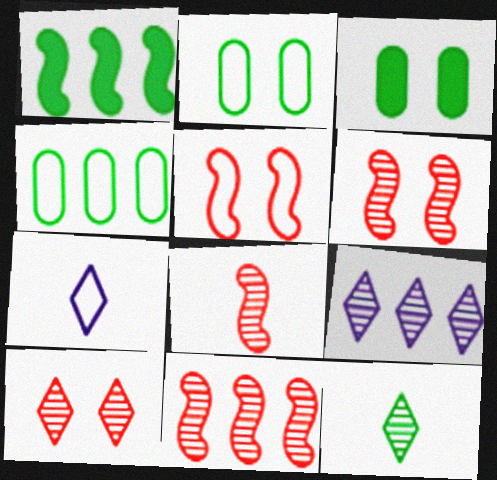[[1, 2, 12], 
[3, 7, 11], 
[4, 5, 7], 
[6, 8, 11], 
[9, 10, 12]]